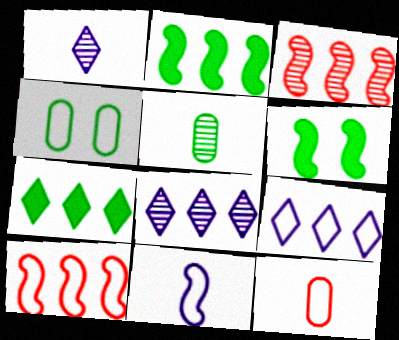[[3, 6, 11], 
[6, 8, 12]]